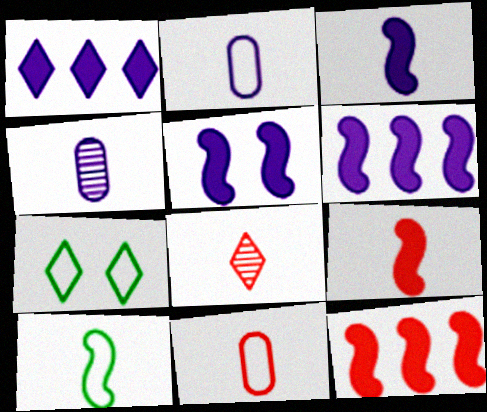[[1, 7, 8], 
[3, 5, 6], 
[4, 7, 12], 
[8, 9, 11]]